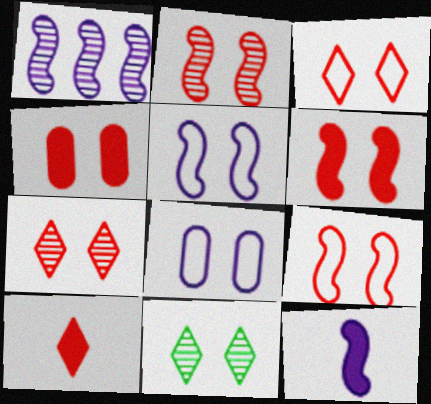[[1, 5, 12], 
[2, 3, 4], 
[2, 6, 9], 
[4, 5, 11], 
[4, 7, 9], 
[6, 8, 11]]